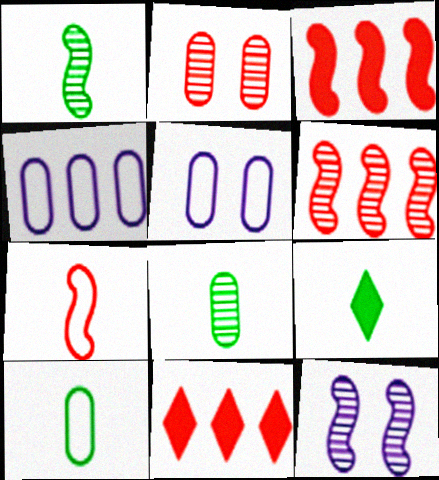[[1, 5, 11], 
[1, 6, 12], 
[1, 9, 10], 
[2, 7, 11], 
[5, 6, 9], 
[10, 11, 12]]